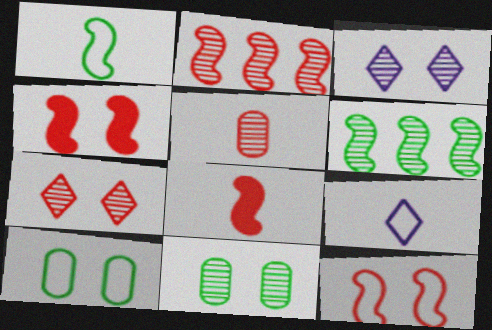[[2, 5, 7], 
[2, 8, 12], 
[3, 4, 10], 
[3, 5, 6]]